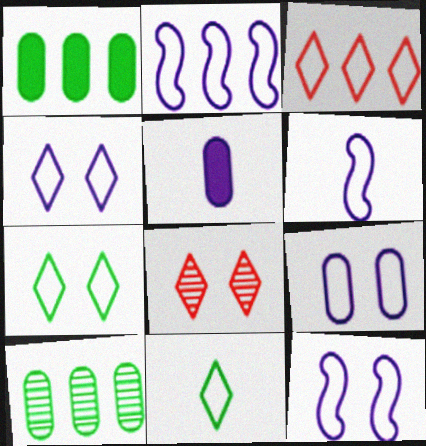[[1, 6, 8], 
[2, 6, 12], 
[3, 4, 11], 
[4, 9, 12]]